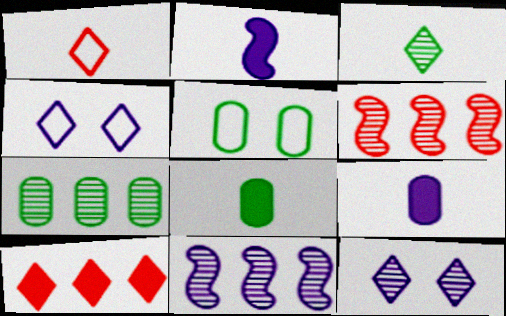[[3, 4, 10], 
[4, 6, 8], 
[4, 9, 11], 
[5, 7, 8]]